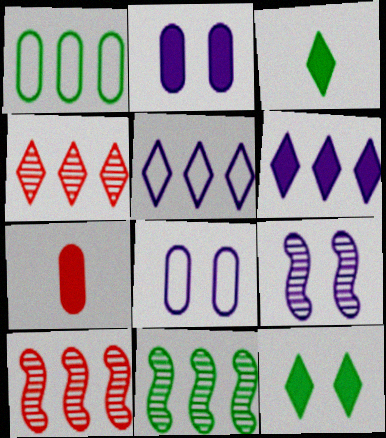[[1, 6, 10], 
[3, 8, 10]]